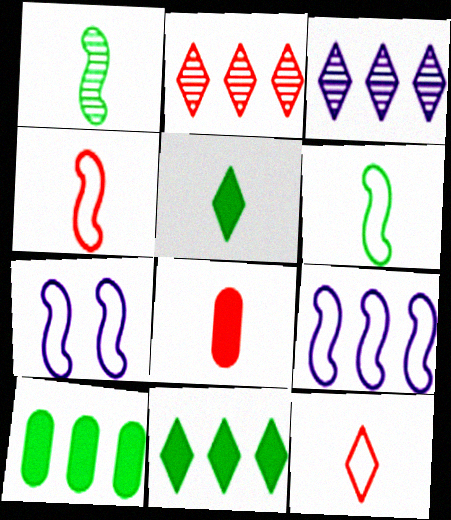[[2, 9, 10]]